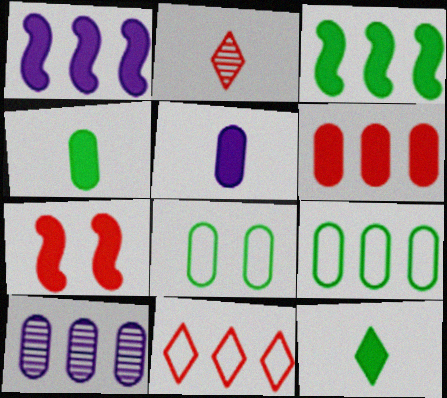[[1, 2, 8], 
[3, 10, 11], 
[6, 9, 10]]